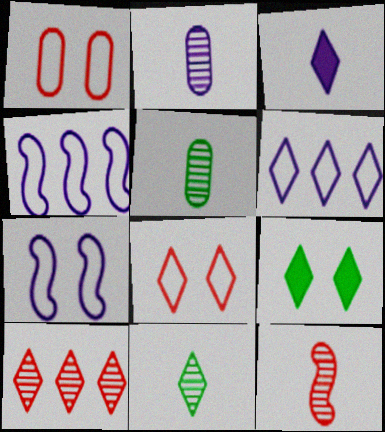[[2, 11, 12]]